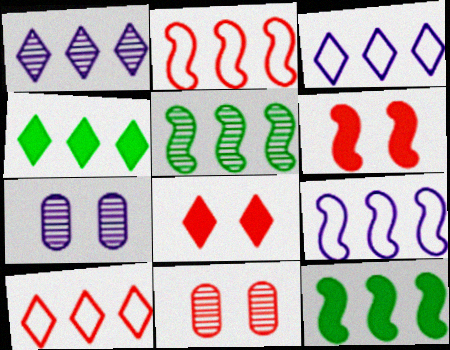[[1, 4, 10]]